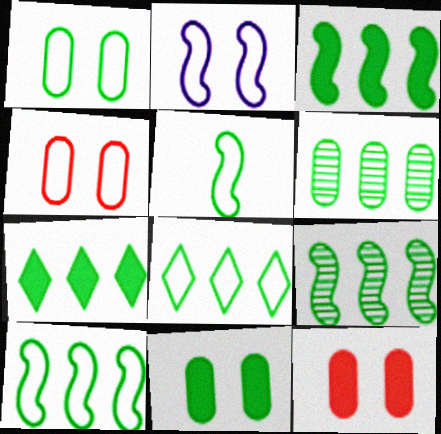[[1, 5, 8], 
[3, 6, 8], 
[3, 9, 10], 
[6, 7, 10]]